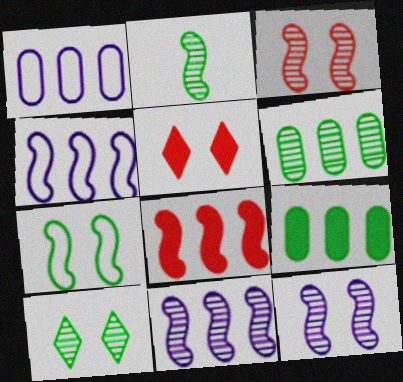[[1, 2, 5], 
[2, 3, 11], 
[2, 6, 10]]